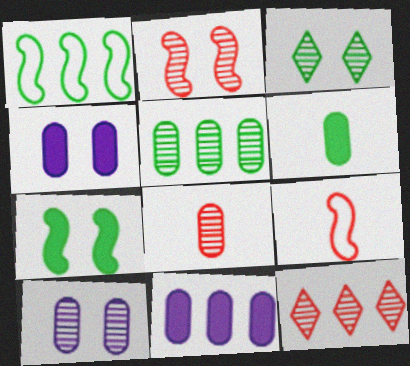[[1, 3, 6], 
[1, 11, 12], 
[2, 3, 10], 
[2, 8, 12], 
[3, 9, 11], 
[5, 8, 10]]